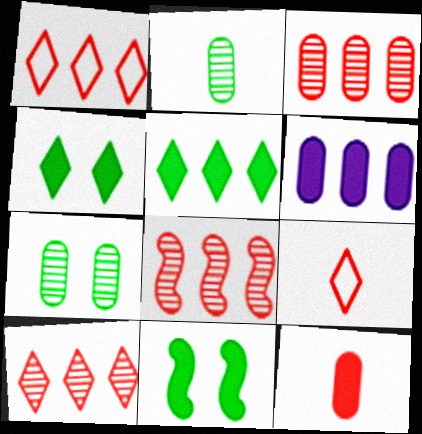[[3, 8, 10]]